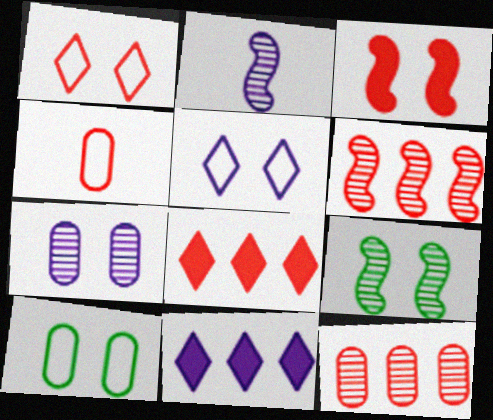[[2, 6, 9], 
[2, 8, 10], 
[4, 9, 11]]